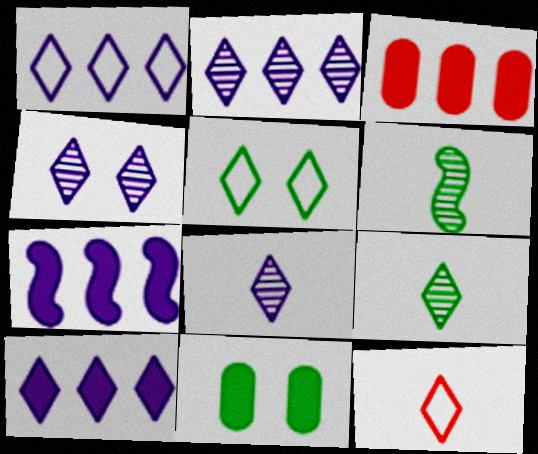[[1, 2, 10], 
[1, 5, 12], 
[2, 4, 8]]